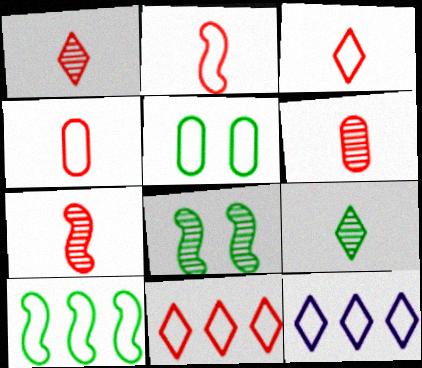[[1, 6, 7], 
[2, 3, 4], 
[2, 5, 12]]